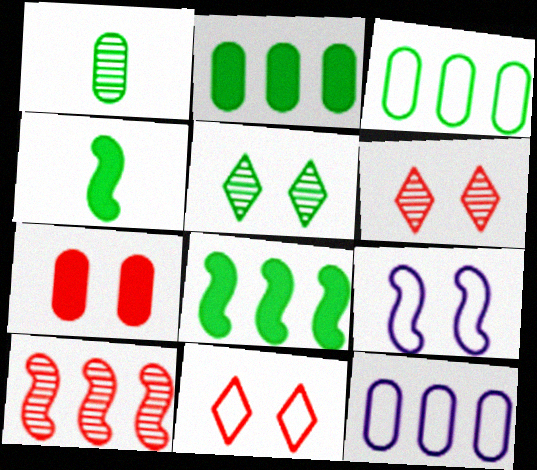[[1, 7, 12], 
[3, 4, 5], 
[4, 6, 12], 
[4, 9, 10], 
[5, 7, 9]]